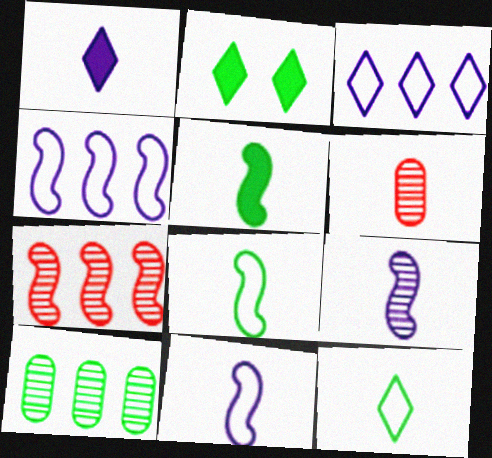[[1, 6, 8], 
[2, 4, 6], 
[2, 8, 10]]